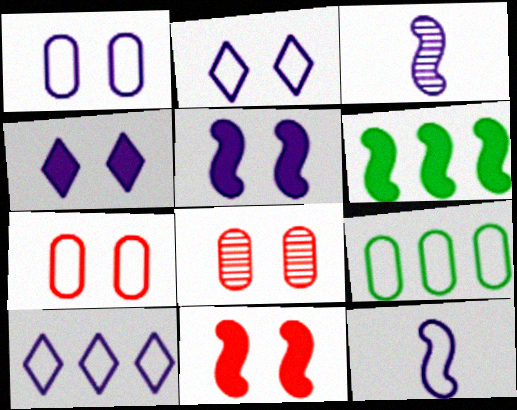[[1, 10, 12]]